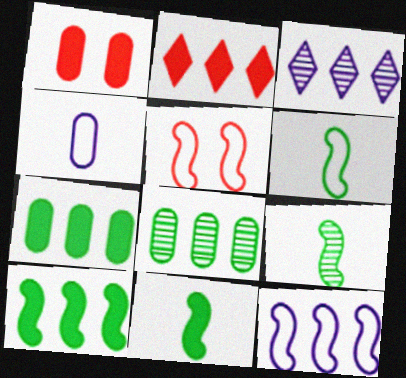[[1, 3, 6], 
[1, 4, 8], 
[2, 8, 12], 
[5, 6, 12], 
[6, 9, 11]]